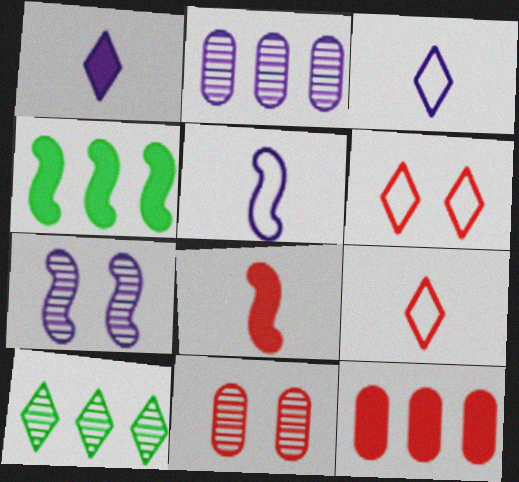[[1, 6, 10], 
[3, 4, 11]]